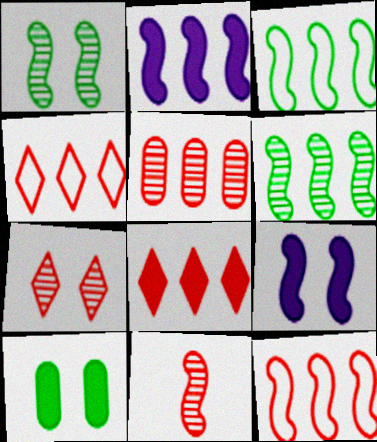[[2, 6, 12], 
[3, 9, 11], 
[5, 7, 11], 
[5, 8, 12]]